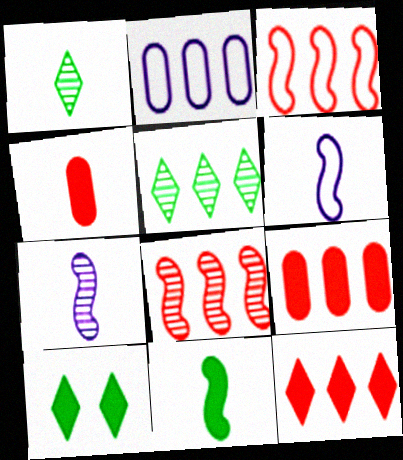[[1, 4, 6]]